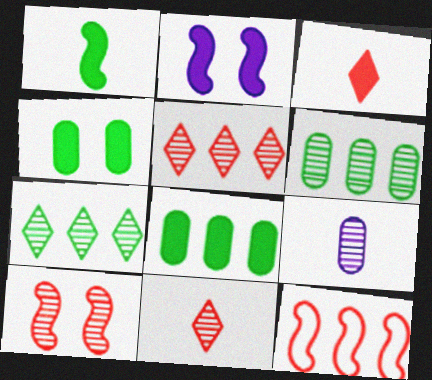[[2, 3, 8], 
[7, 9, 10]]